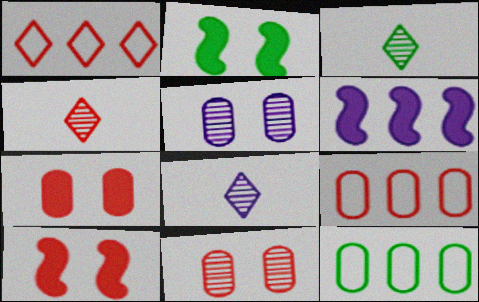[[2, 3, 12], 
[2, 8, 9], 
[3, 4, 8], 
[4, 9, 10], 
[8, 10, 12]]